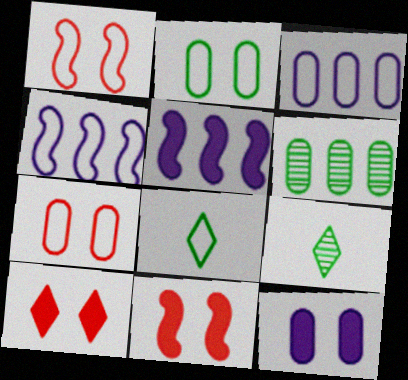[[1, 3, 8], 
[3, 9, 11], 
[4, 7, 8], 
[5, 7, 9]]